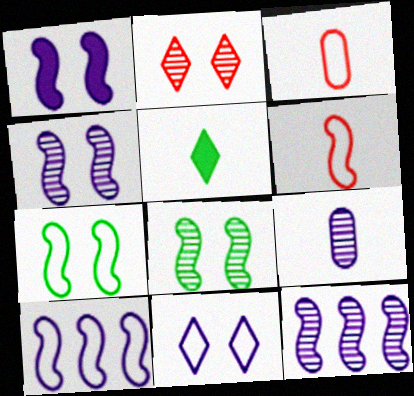[[5, 6, 9], 
[6, 7, 10]]